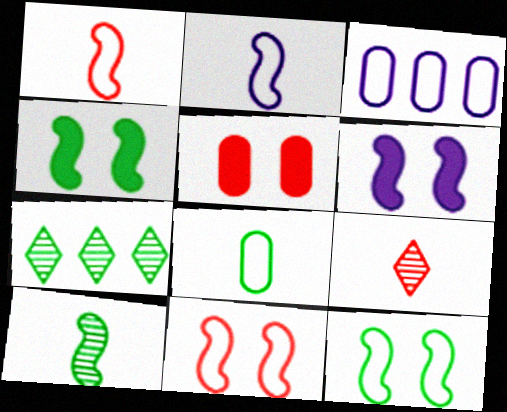[[2, 5, 7], 
[3, 4, 9], 
[4, 7, 8]]